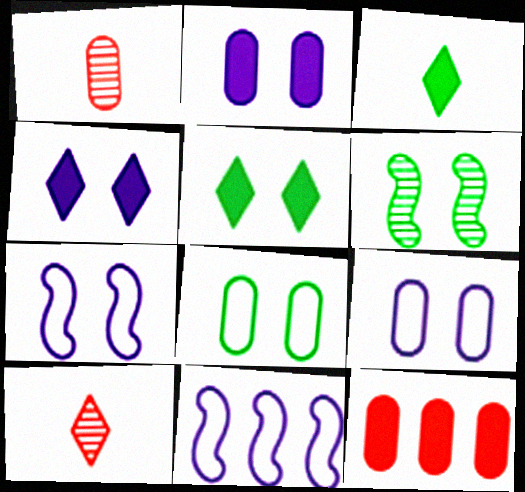[[1, 5, 11], 
[5, 6, 8]]